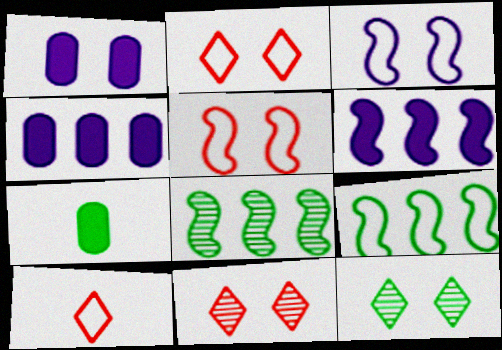[[1, 5, 12], 
[1, 8, 10], 
[7, 9, 12]]